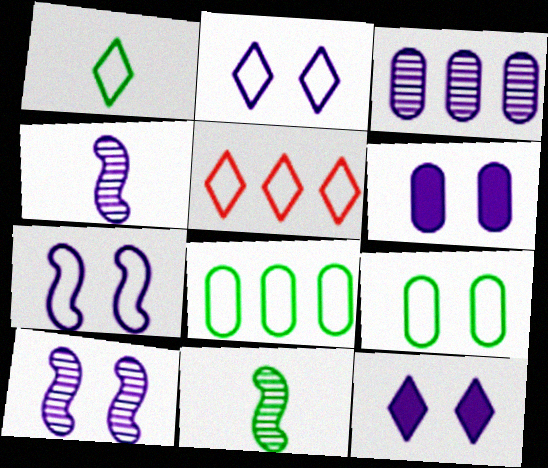[[1, 2, 5], 
[2, 6, 10], 
[5, 6, 11]]